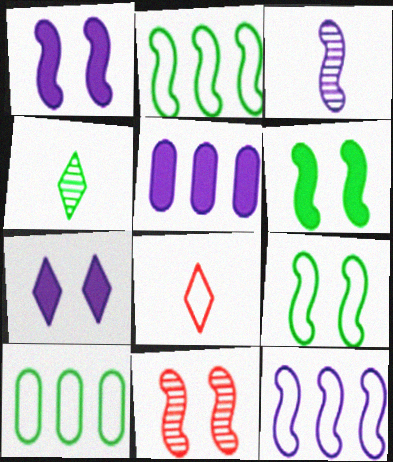[[1, 3, 12], 
[1, 9, 11], 
[4, 6, 10]]